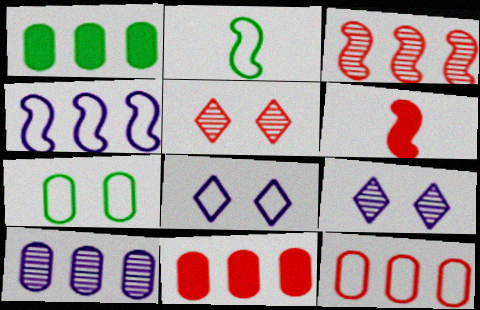[[1, 10, 12], 
[2, 8, 12], 
[2, 9, 11], 
[5, 6, 12]]